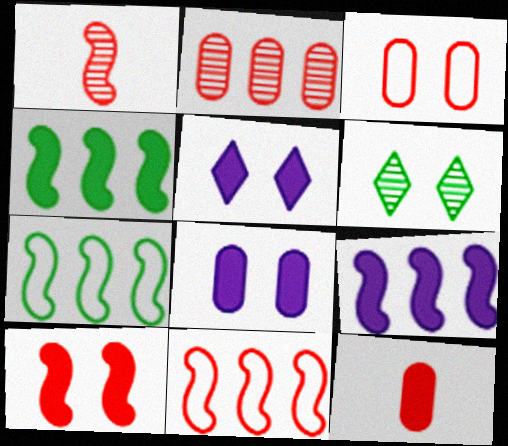[[1, 10, 11], 
[2, 3, 12], 
[4, 5, 12]]